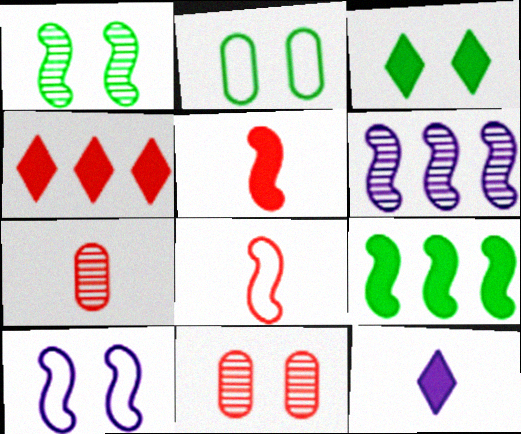[[1, 2, 3], 
[3, 4, 12], 
[3, 10, 11], 
[4, 8, 11]]